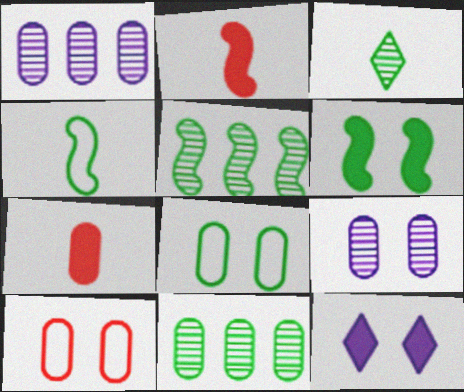[[1, 7, 8], 
[4, 5, 6]]